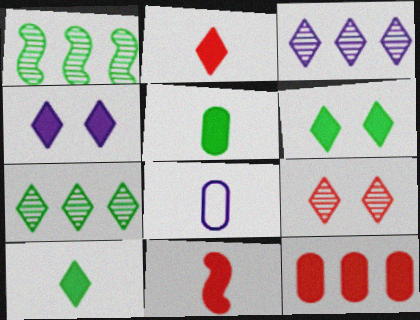[]